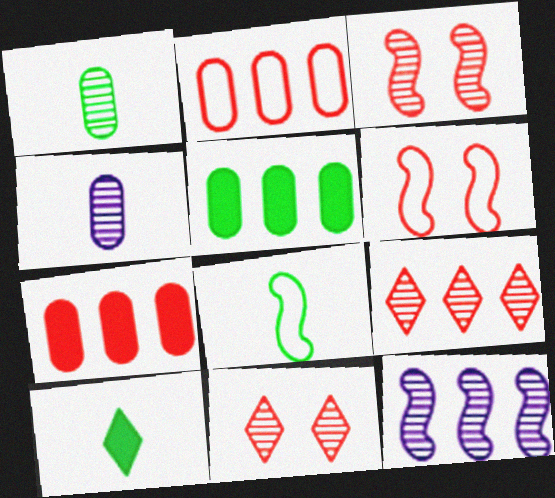[[1, 8, 10], 
[1, 11, 12]]